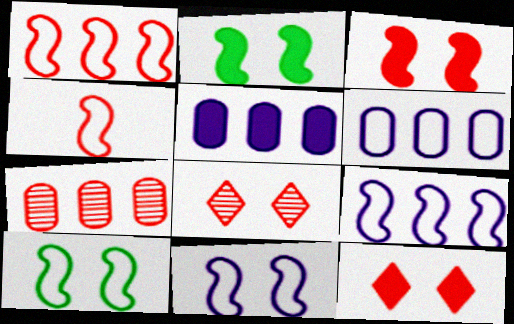[[4, 7, 12], 
[4, 9, 10]]